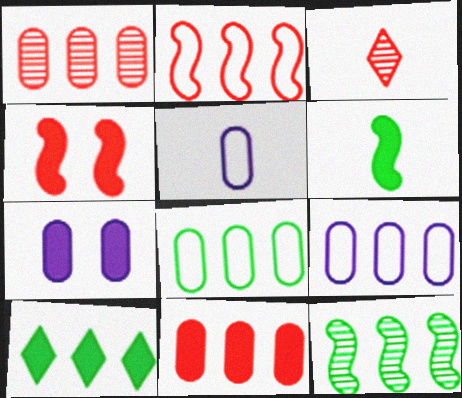[[3, 5, 6], 
[8, 10, 12]]